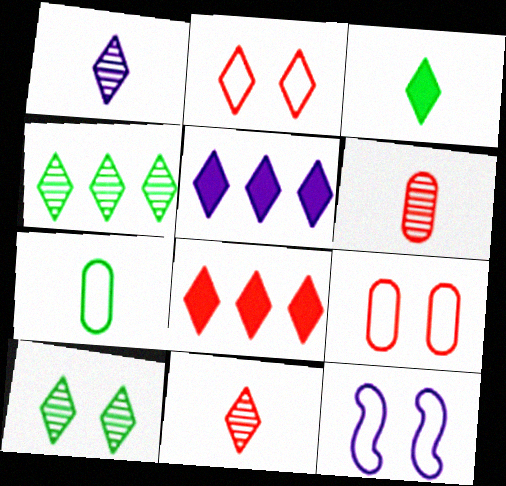[[2, 8, 11]]